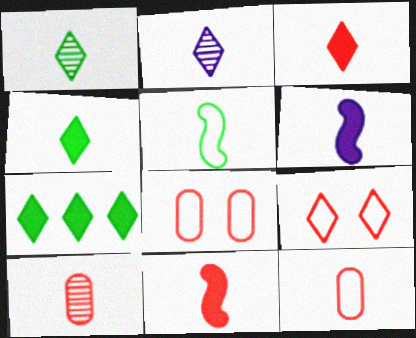[[1, 6, 12], 
[2, 7, 9]]